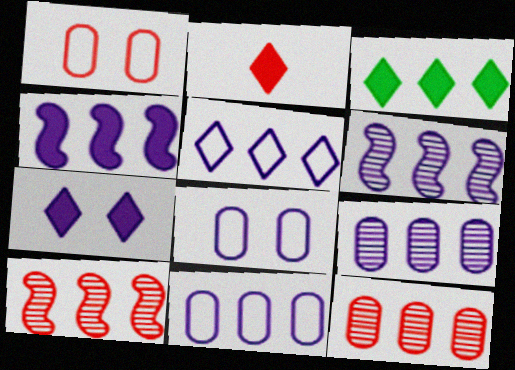[[1, 2, 10], 
[2, 3, 7], 
[3, 10, 11], 
[4, 5, 9]]